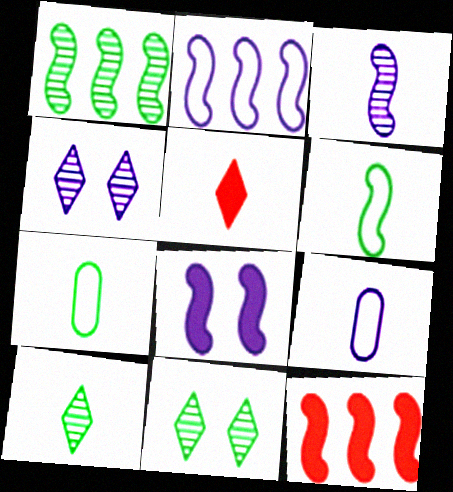[[1, 2, 12], 
[2, 3, 8], 
[3, 5, 7], 
[4, 7, 12], 
[9, 11, 12]]